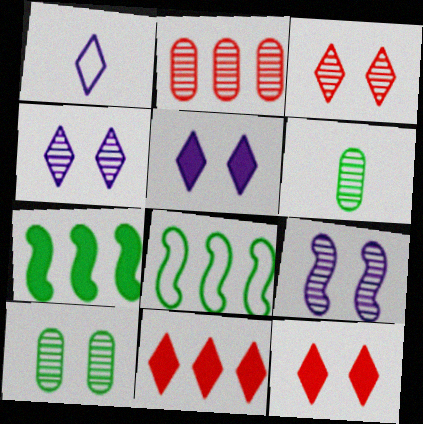[[3, 9, 10]]